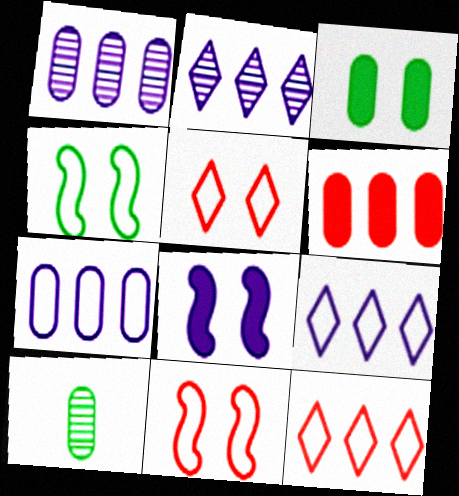[[8, 10, 12]]